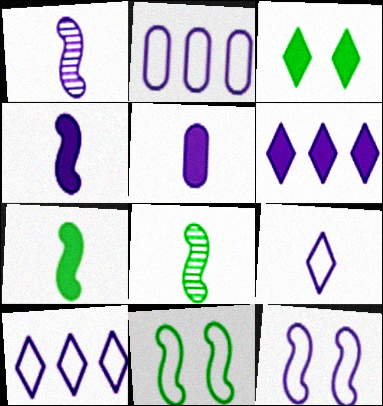[[1, 5, 9], 
[2, 9, 12]]